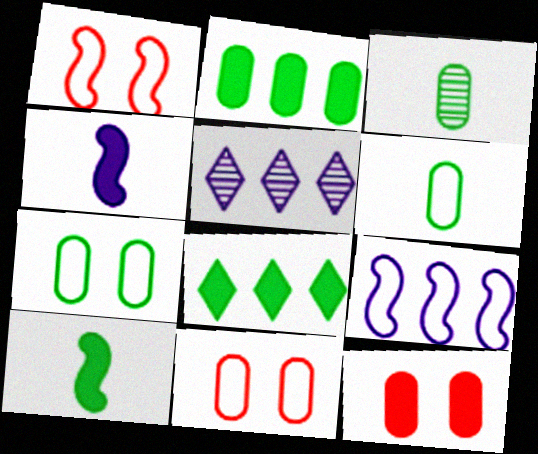[[2, 3, 7], 
[4, 8, 12], 
[5, 10, 11]]